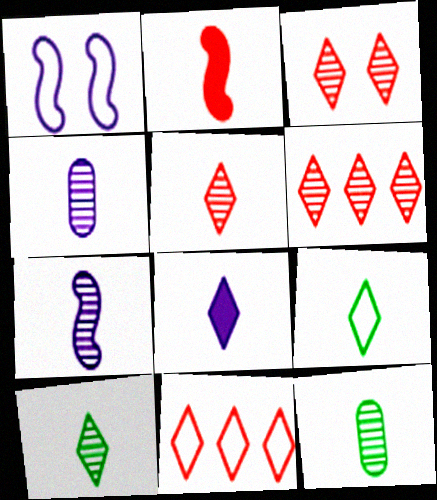[[2, 4, 9], 
[3, 5, 6], 
[5, 7, 12], 
[5, 8, 9]]